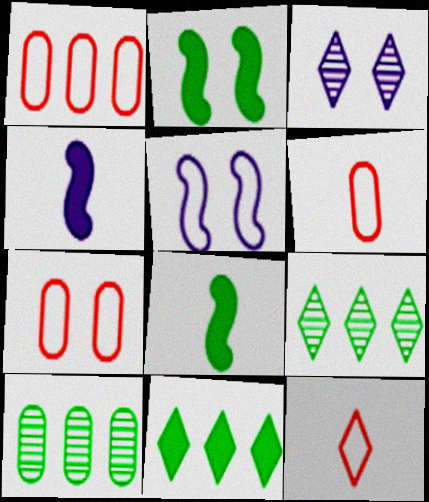[[1, 3, 8], 
[1, 6, 7], 
[2, 3, 7], 
[3, 11, 12], 
[4, 7, 9]]